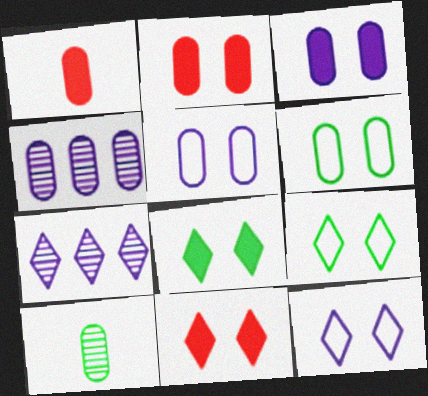[[1, 4, 6]]